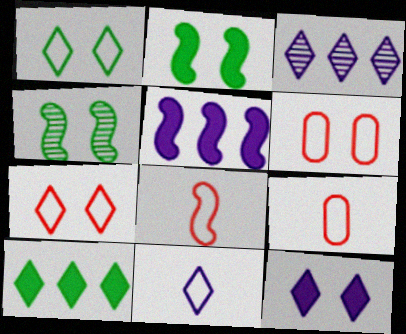[[2, 3, 9], 
[3, 11, 12], 
[4, 5, 8], 
[4, 6, 12]]